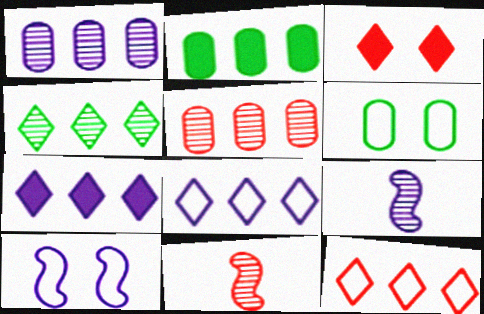[[4, 7, 12], 
[6, 7, 11]]